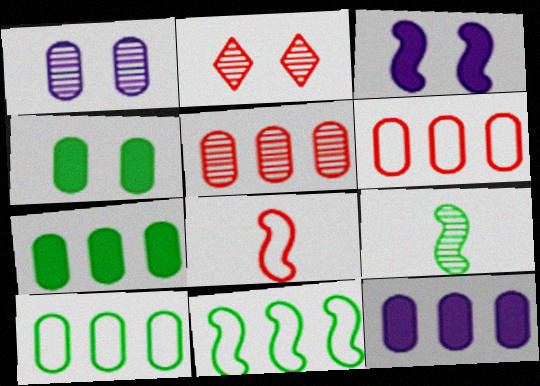[[5, 10, 12]]